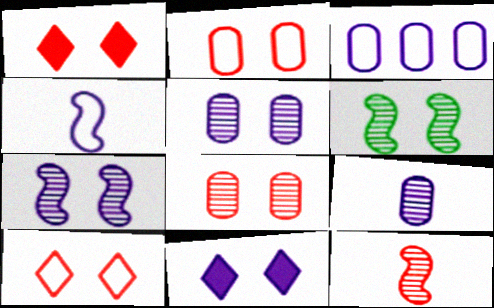[[2, 6, 11]]